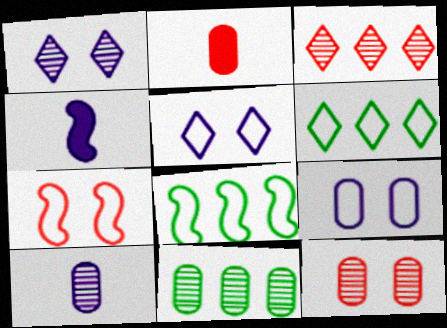[[1, 2, 8], 
[2, 3, 7], 
[2, 9, 11], 
[4, 6, 12], 
[10, 11, 12]]